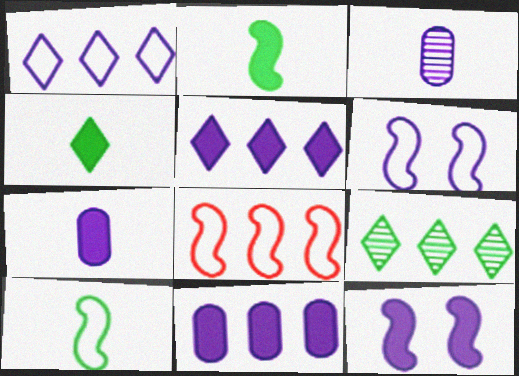[[1, 3, 12], 
[3, 5, 6], 
[5, 7, 12], 
[6, 8, 10], 
[8, 9, 11]]